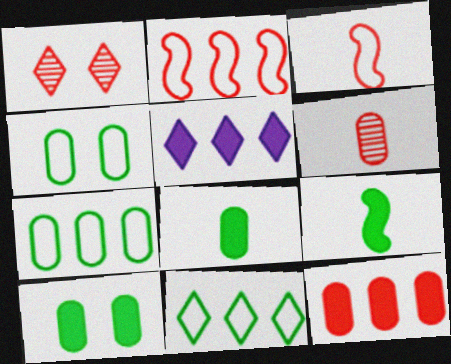[[1, 3, 12]]